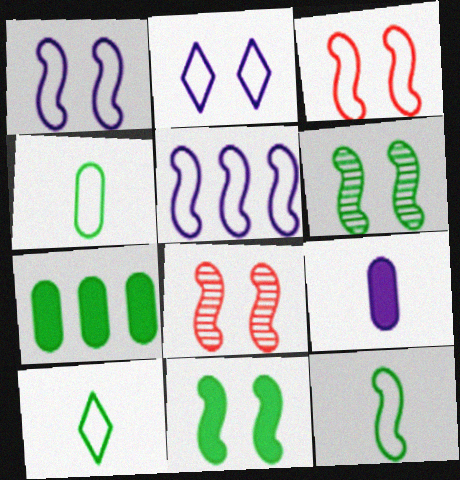[[1, 8, 11], 
[3, 5, 12], 
[4, 10, 12], 
[6, 7, 10]]